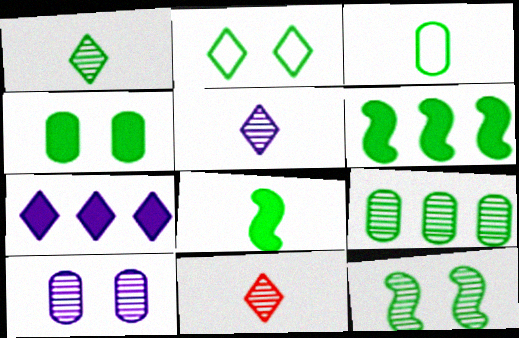[[1, 3, 8], 
[1, 5, 11], 
[1, 9, 12], 
[2, 4, 12], 
[2, 7, 11], 
[2, 8, 9], 
[3, 4, 9]]